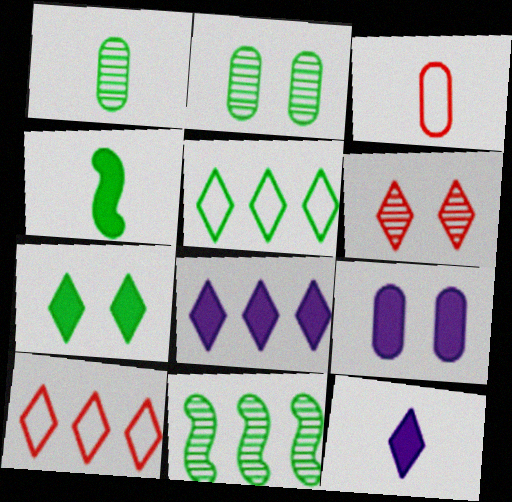[[2, 4, 5], 
[5, 6, 12]]